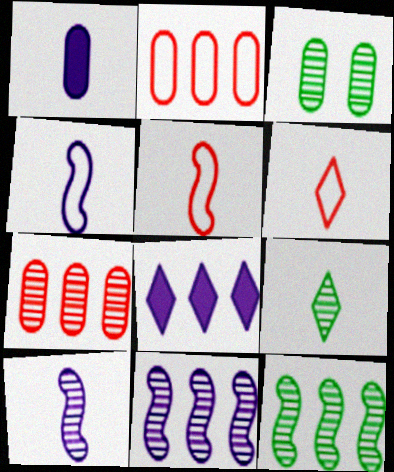[[1, 2, 3], 
[1, 5, 9], 
[2, 8, 12], 
[3, 5, 8], 
[3, 9, 12]]